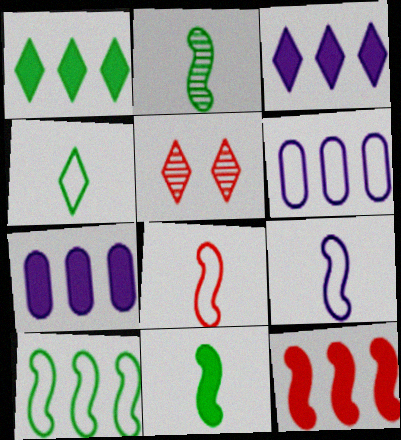[[1, 7, 12], 
[3, 4, 5], 
[5, 6, 11]]